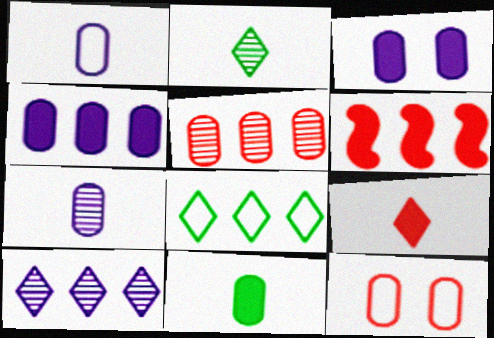[]